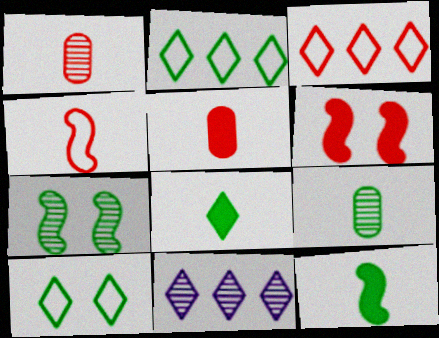[[1, 3, 6], 
[1, 7, 11]]